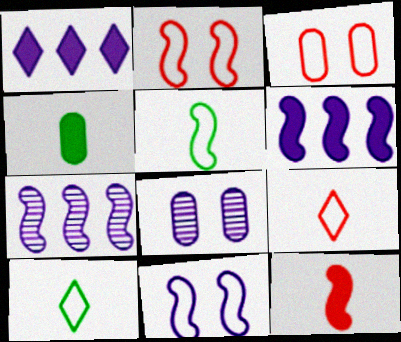[]